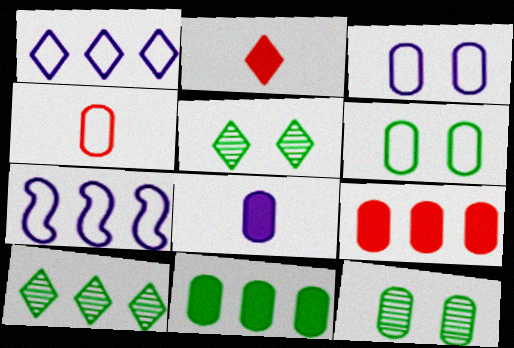[[1, 2, 5], 
[2, 7, 12], 
[7, 9, 10]]